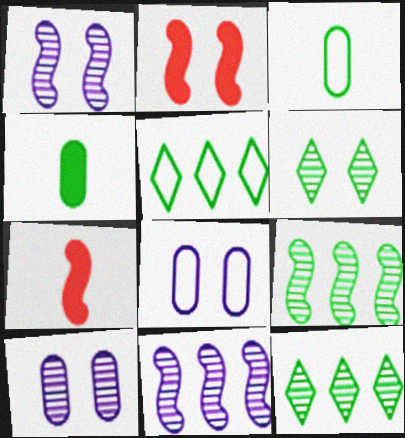[[2, 6, 8], 
[5, 7, 10], 
[7, 8, 12]]